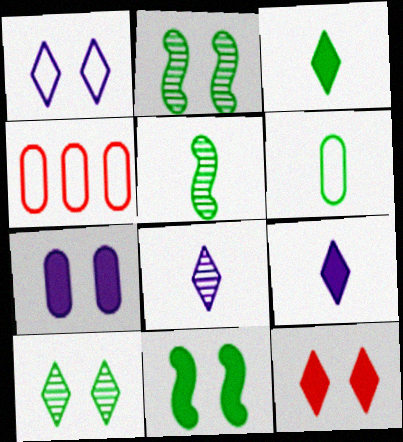[[1, 10, 12], 
[2, 4, 9], 
[3, 5, 6], 
[4, 8, 11], 
[7, 11, 12]]